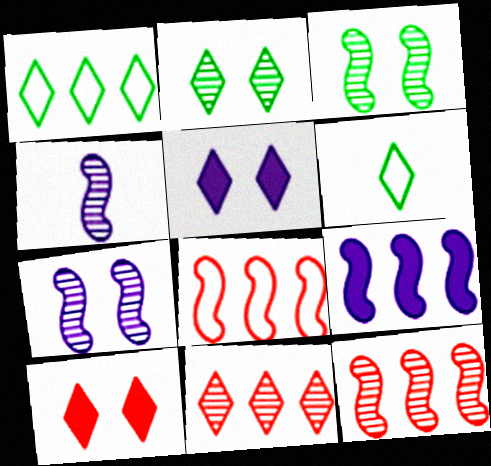[[3, 4, 12], 
[5, 6, 11]]